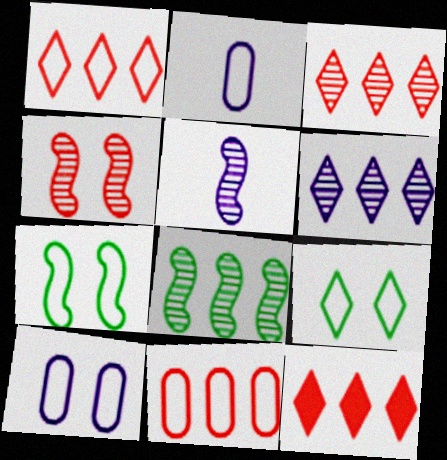[[1, 2, 7], 
[1, 3, 12], 
[4, 5, 8]]